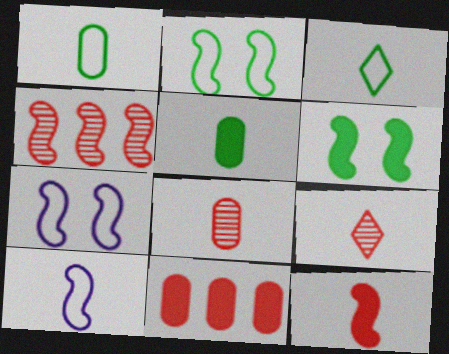[[4, 6, 10], 
[5, 9, 10]]